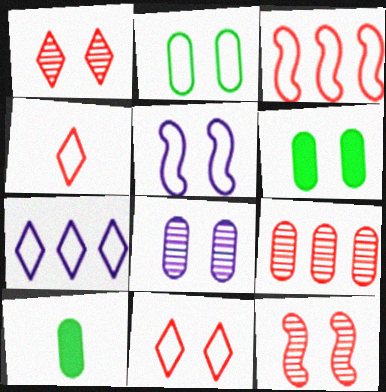[[1, 5, 6], 
[2, 5, 11], 
[7, 10, 12]]